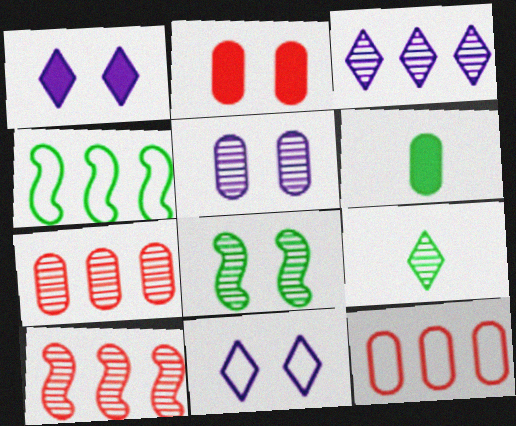[[2, 8, 11], 
[5, 6, 12], 
[5, 9, 10], 
[6, 10, 11]]